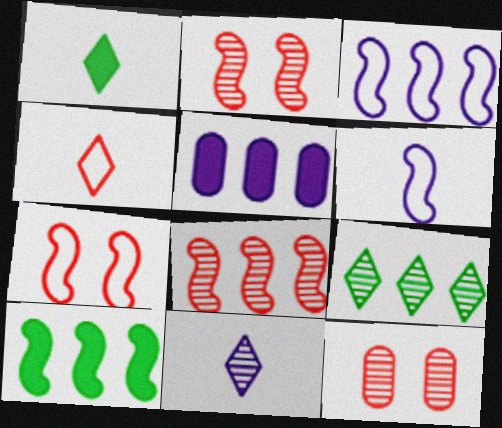[[1, 3, 12], 
[1, 4, 11], 
[2, 6, 10], 
[3, 8, 10]]